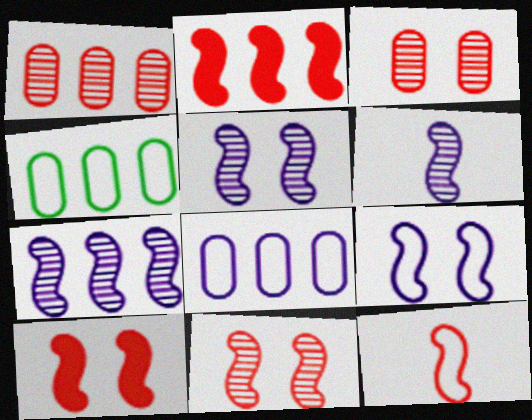[[2, 11, 12], 
[5, 6, 7]]